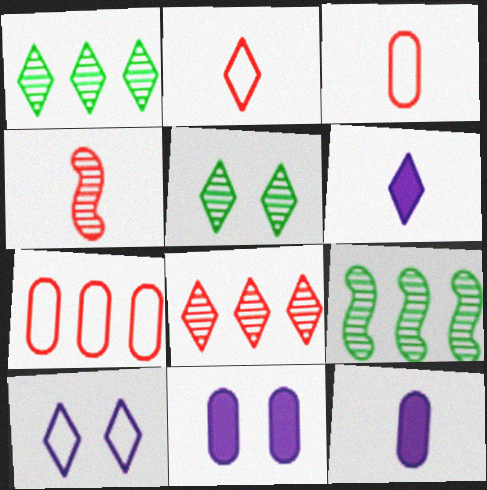[[2, 9, 11]]